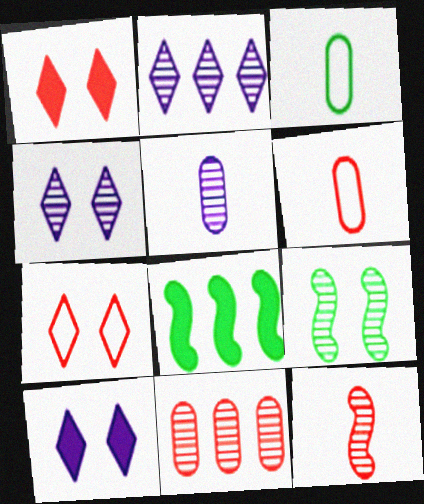[[4, 6, 8], 
[5, 7, 8]]